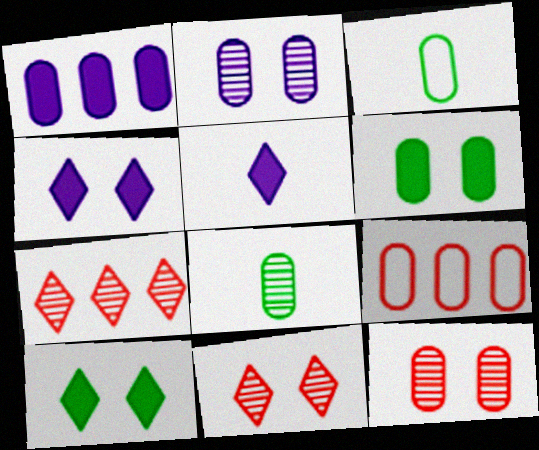[[1, 3, 12]]